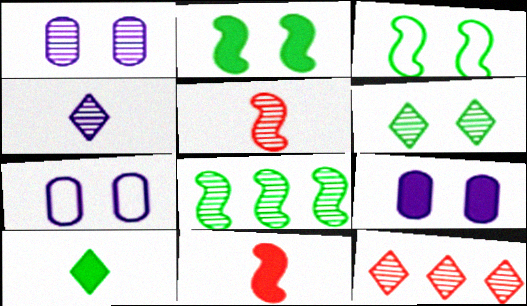[[1, 7, 9], 
[4, 6, 12]]